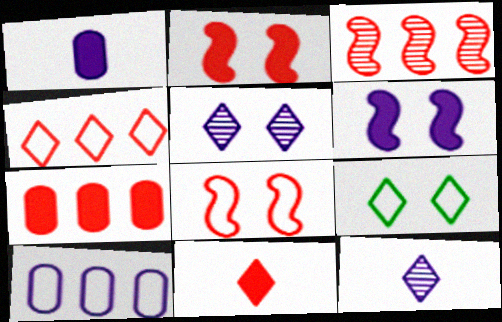[[1, 3, 9], 
[2, 7, 11], 
[3, 4, 7], 
[6, 10, 12]]